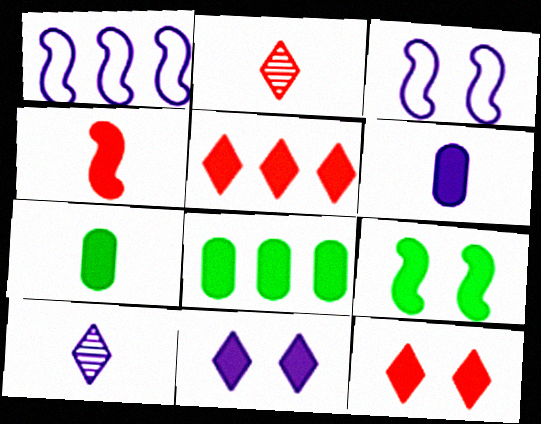[[2, 3, 8], 
[4, 8, 11], 
[5, 6, 9]]